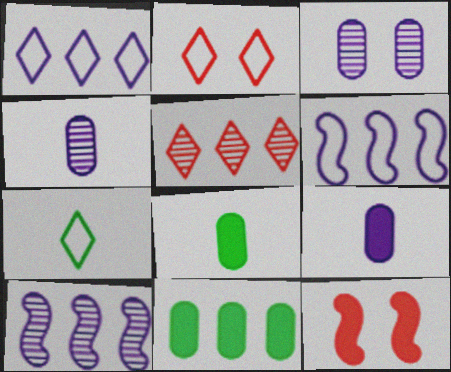[[1, 2, 7], 
[2, 8, 10], 
[5, 6, 11]]